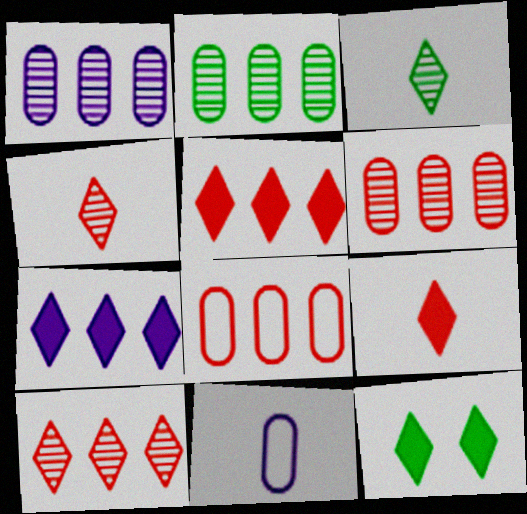[[1, 2, 6], 
[7, 9, 12]]